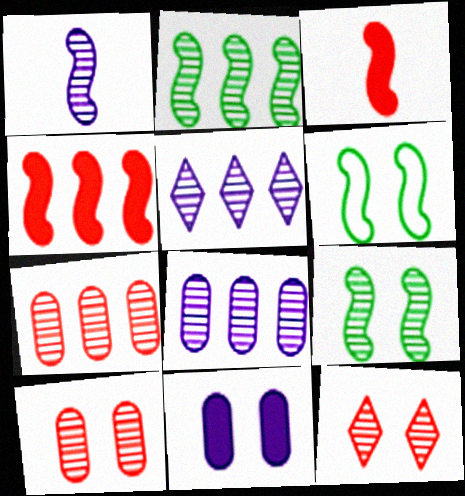[[1, 4, 6], 
[2, 5, 7], 
[6, 11, 12]]